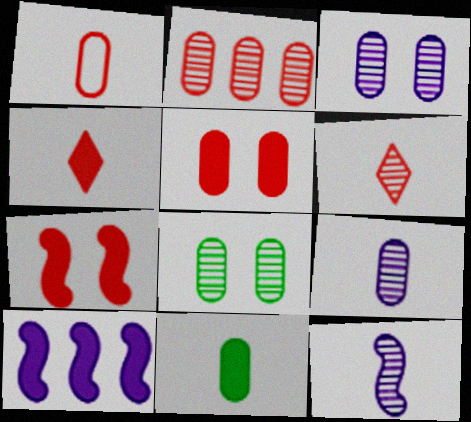[[1, 2, 5], 
[1, 9, 11], 
[2, 8, 9]]